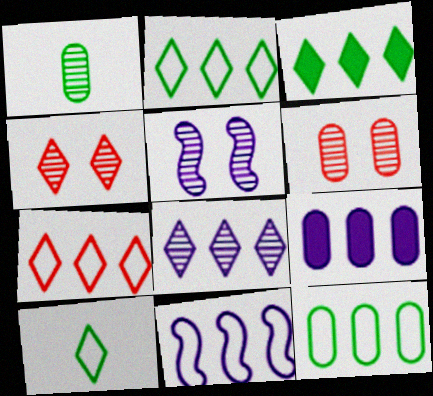[[3, 7, 8], 
[7, 11, 12], 
[8, 9, 11]]